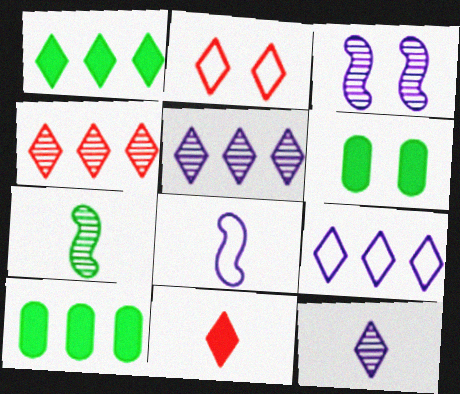[[1, 2, 12], 
[1, 4, 9], 
[2, 3, 6], 
[2, 4, 11], 
[4, 6, 8]]